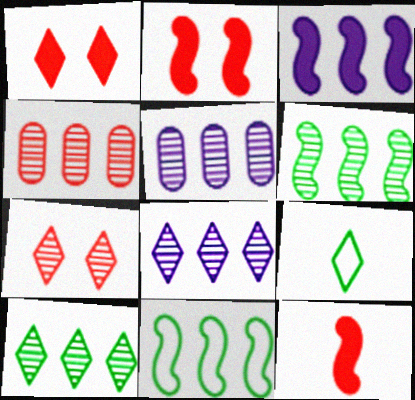[[1, 8, 9], 
[2, 5, 9], 
[4, 6, 8]]